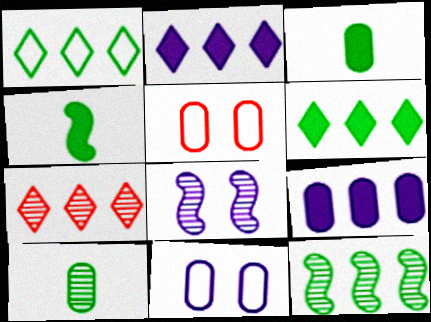[[1, 2, 7], 
[4, 7, 11], 
[5, 9, 10], 
[7, 8, 10]]